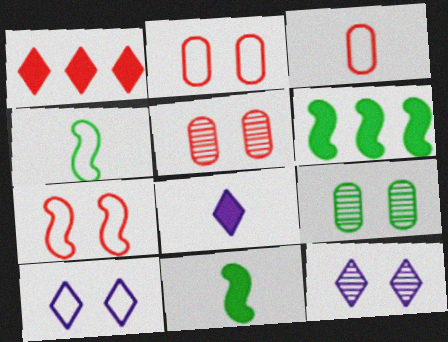[[3, 6, 12]]